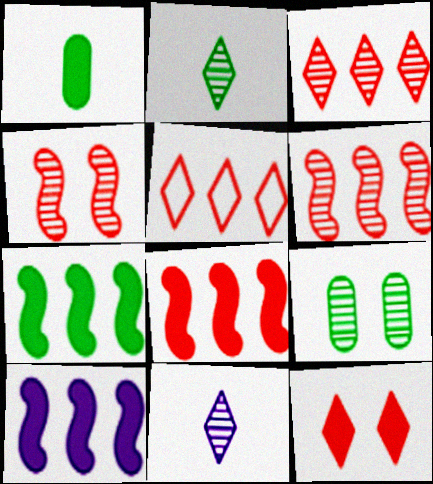[[1, 10, 12], 
[6, 9, 11], 
[7, 8, 10]]